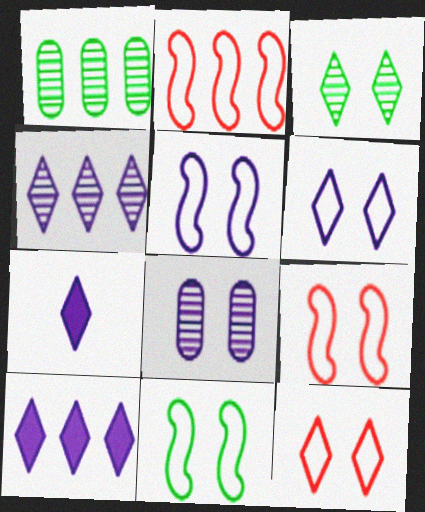[[1, 2, 10], 
[1, 7, 9], 
[4, 6, 7], 
[5, 9, 11]]